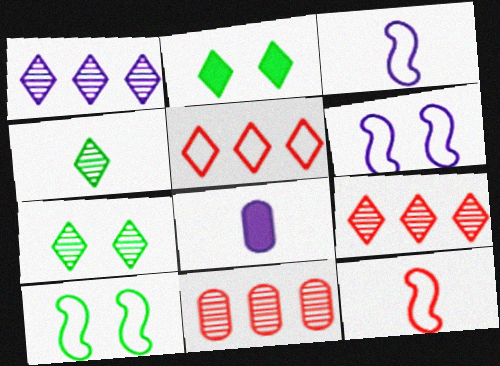[[1, 6, 8], 
[2, 3, 11], 
[4, 8, 12], 
[8, 9, 10]]